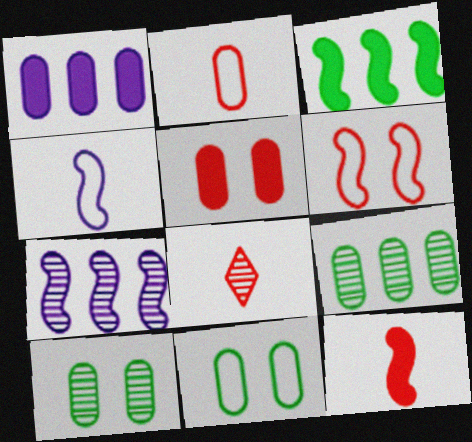[[1, 2, 10], 
[2, 8, 12], 
[7, 8, 10]]